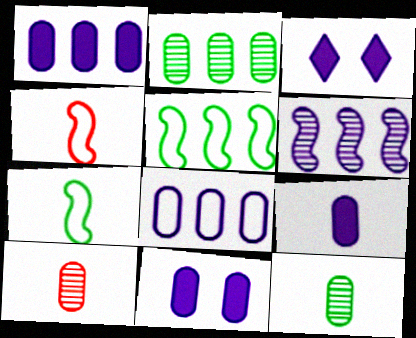[[1, 9, 11], 
[2, 3, 4], 
[3, 5, 10]]